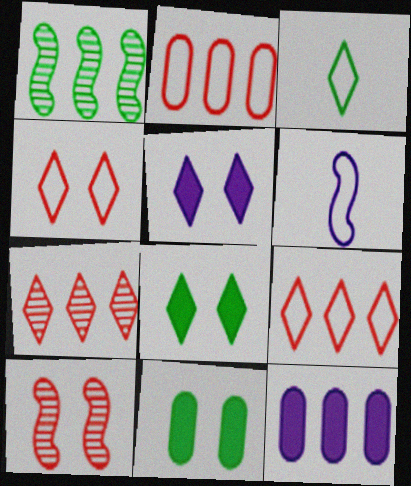[[1, 3, 11], 
[1, 9, 12], 
[3, 5, 7], 
[3, 10, 12], 
[6, 7, 11]]